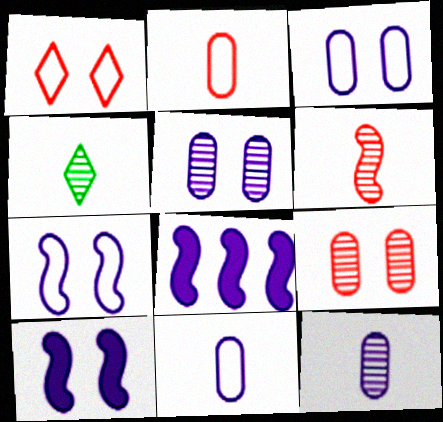[[4, 6, 12]]